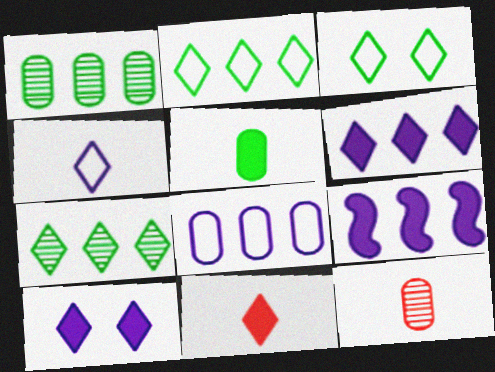[[3, 9, 12]]